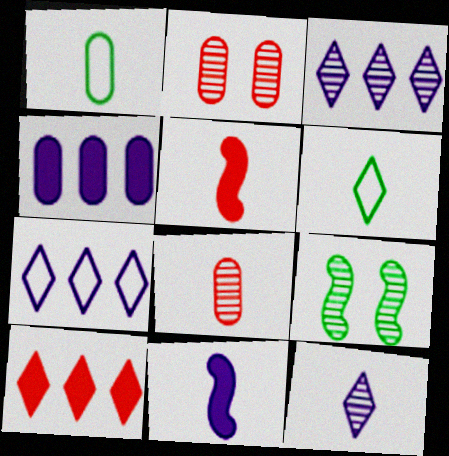[[1, 2, 4], 
[1, 5, 12], 
[3, 8, 9], 
[6, 8, 11]]